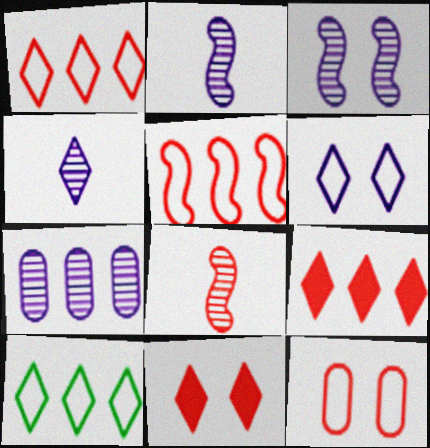[[3, 4, 7], 
[4, 10, 11], 
[8, 9, 12]]